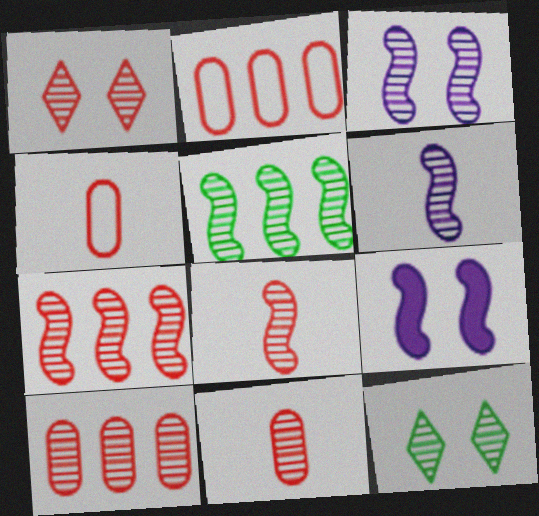[[1, 7, 11], 
[1, 8, 10], 
[3, 5, 8], 
[6, 10, 12]]